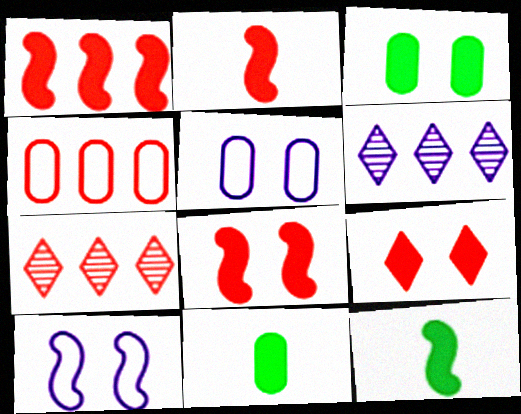[[1, 2, 8], 
[1, 4, 7], 
[5, 7, 12], 
[7, 10, 11]]